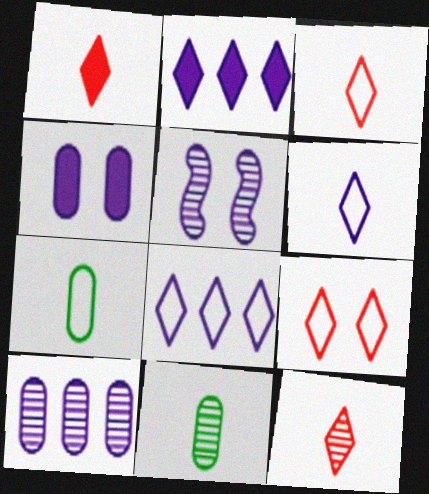[[1, 3, 12]]